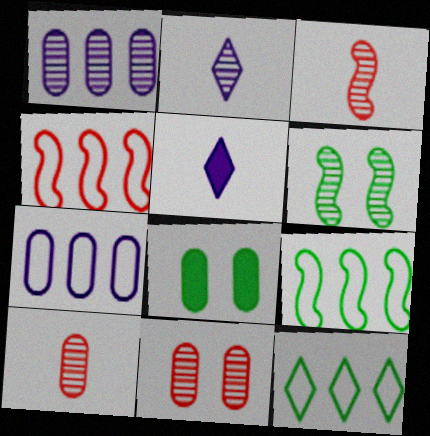[[2, 4, 8], 
[4, 7, 12], 
[5, 9, 11], 
[7, 8, 10]]